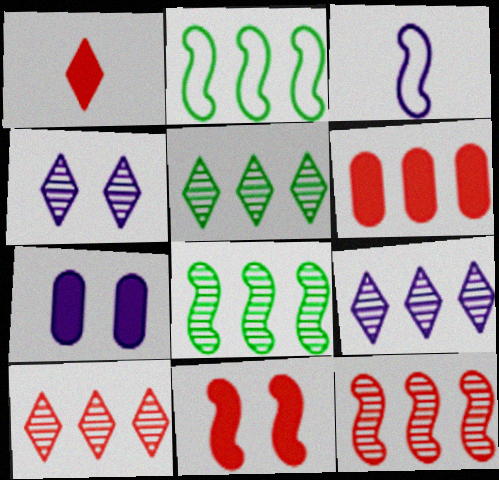[[1, 6, 11], 
[2, 6, 9], 
[3, 7, 9], 
[3, 8, 11], 
[5, 9, 10]]